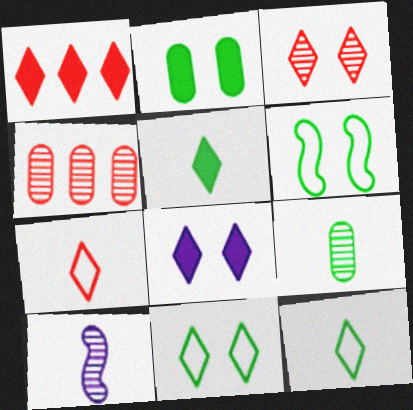[[1, 3, 7], 
[1, 5, 8], 
[3, 8, 11]]